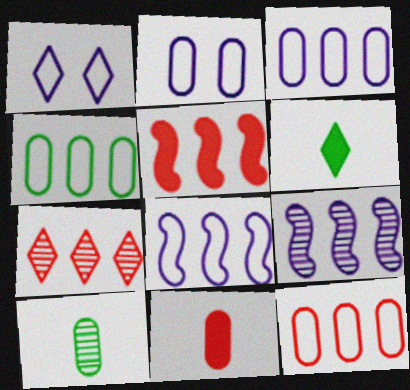[[1, 5, 10], 
[1, 6, 7], 
[3, 4, 12], 
[5, 7, 12]]